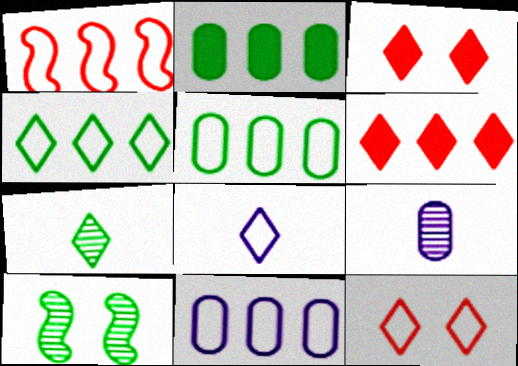[[1, 4, 11], 
[4, 8, 12]]